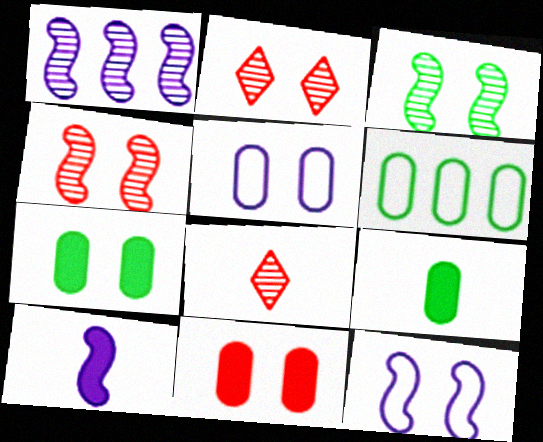[[1, 10, 12], 
[2, 6, 10], 
[2, 7, 12]]